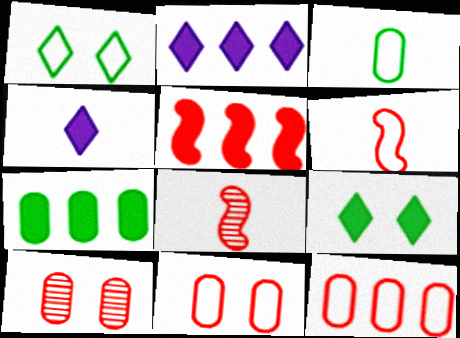[[2, 5, 7], 
[3, 4, 8]]